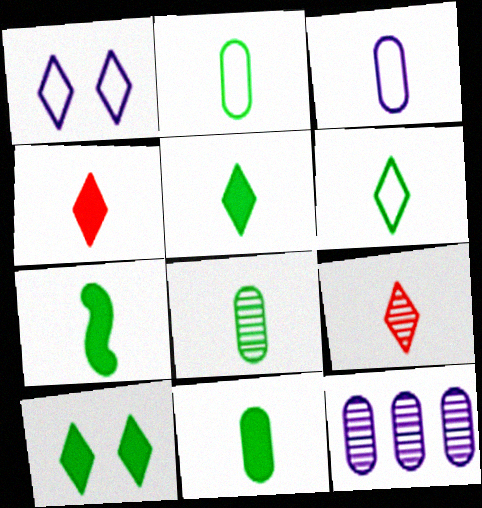[[2, 8, 11], 
[3, 7, 9], 
[5, 7, 11], 
[6, 7, 8]]